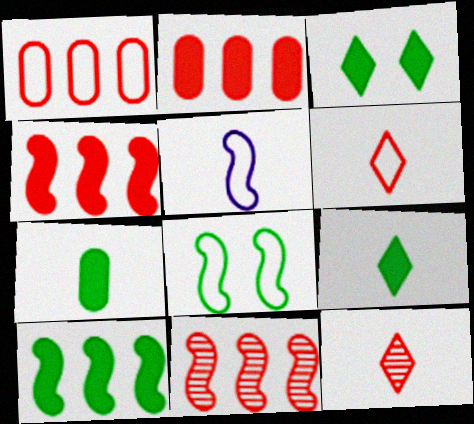[[3, 7, 10], 
[5, 7, 12]]